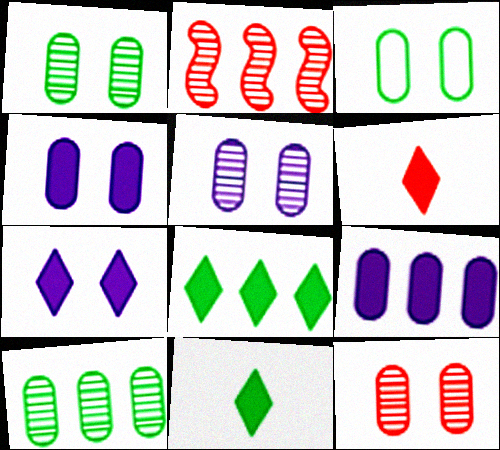[[1, 5, 12], 
[3, 4, 12], 
[6, 7, 8]]